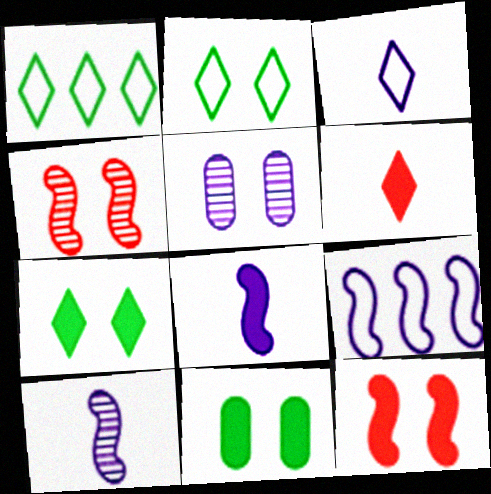[[2, 5, 12]]